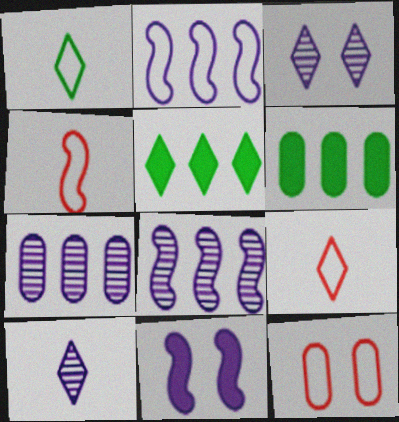[[1, 2, 12], 
[3, 4, 6], 
[3, 5, 9]]